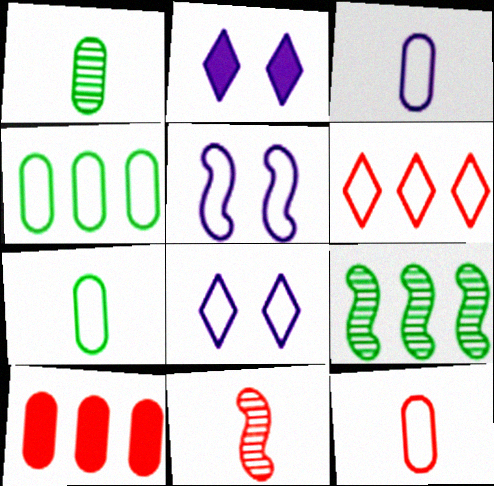[[2, 4, 11], 
[2, 9, 12], 
[3, 7, 12], 
[5, 6, 7]]